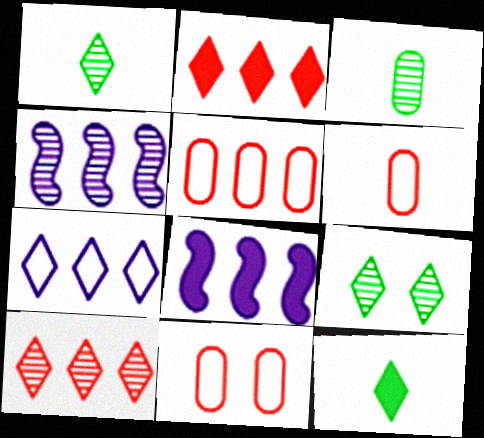[[1, 8, 11], 
[4, 11, 12], 
[5, 6, 11], 
[6, 8, 9]]